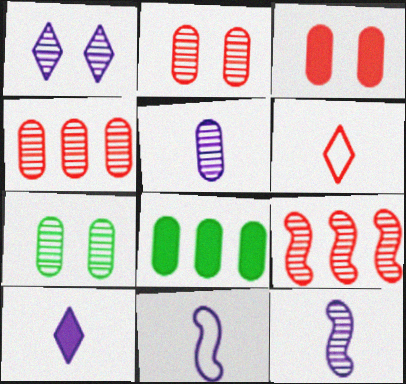[[3, 6, 9], 
[4, 5, 7], 
[5, 10, 11]]